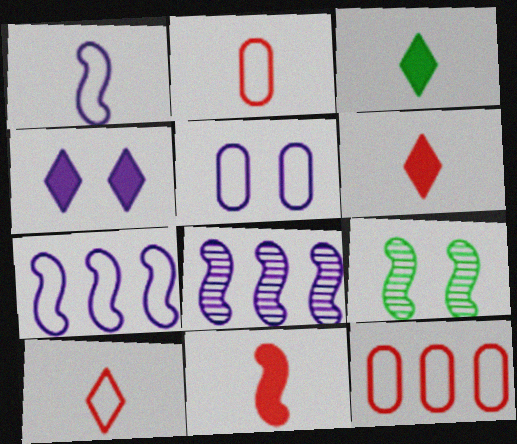[[7, 9, 11]]